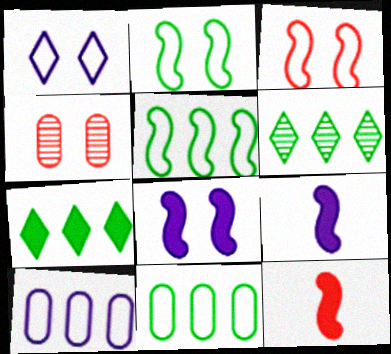[]